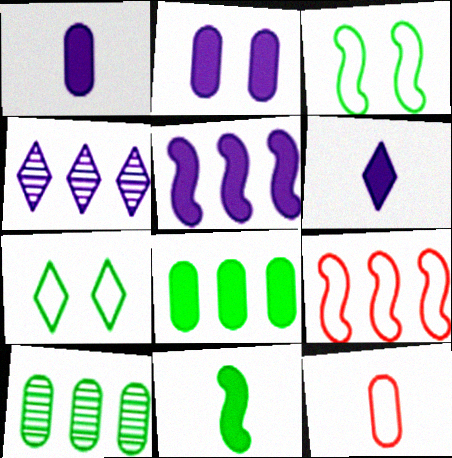[[2, 5, 6], 
[2, 10, 12], 
[4, 8, 9], 
[7, 10, 11]]